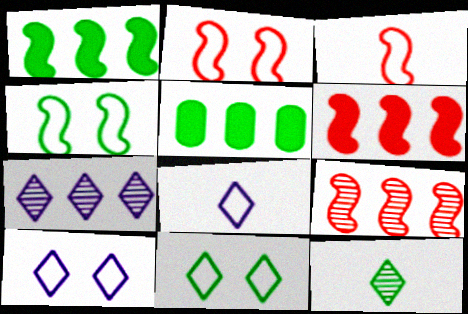[[4, 5, 12]]